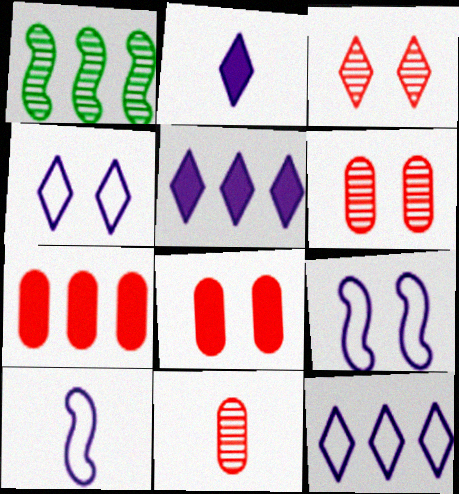[[1, 7, 12]]